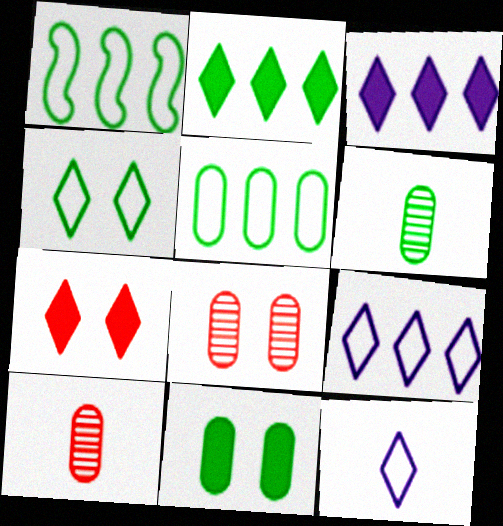[[5, 6, 11]]